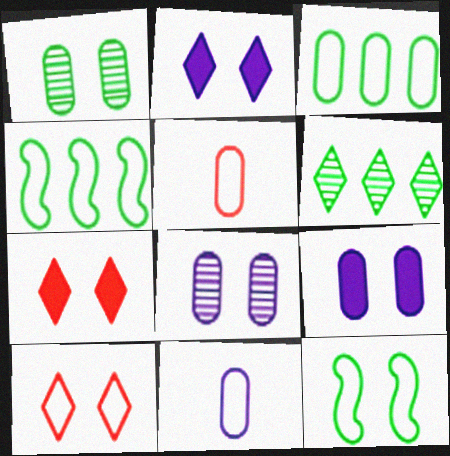[[4, 10, 11], 
[7, 8, 12]]